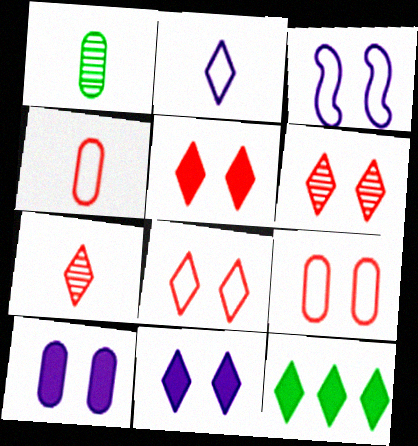[[2, 6, 12], 
[5, 6, 8]]